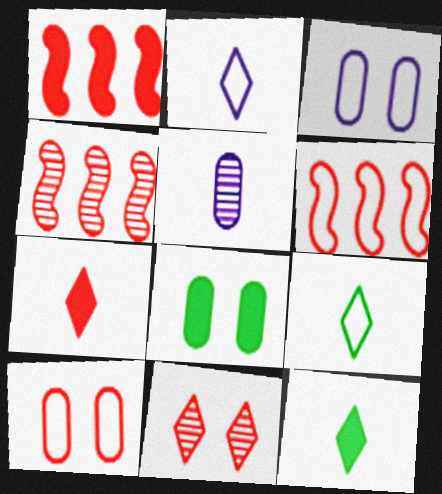[[1, 4, 6], 
[2, 4, 8], 
[3, 4, 12], 
[3, 6, 9], 
[4, 7, 10]]